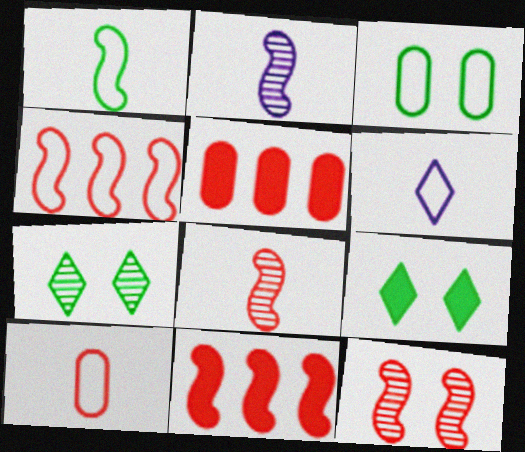[[1, 6, 10], 
[3, 4, 6]]